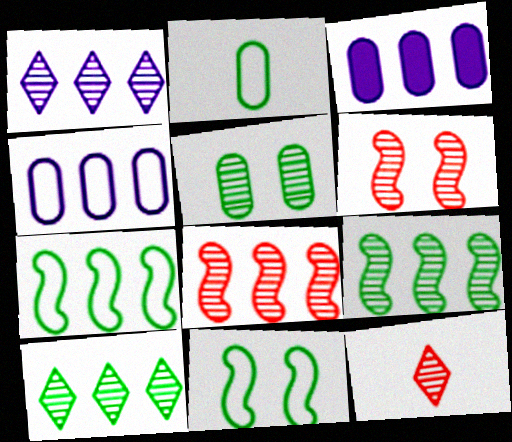[[3, 11, 12]]